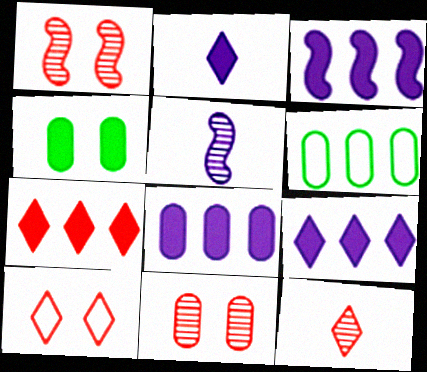[[1, 2, 6], 
[3, 8, 9], 
[7, 10, 12]]